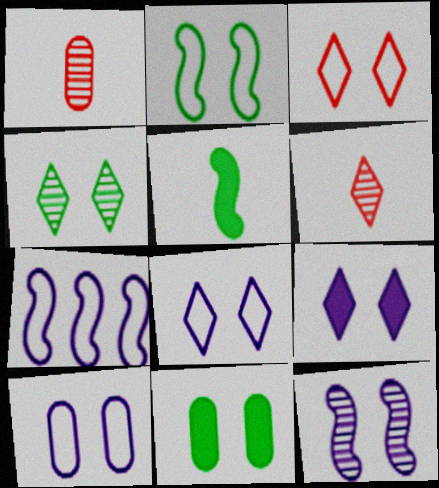[[2, 3, 10], 
[2, 4, 11], 
[3, 4, 9], 
[3, 11, 12], 
[6, 7, 11], 
[9, 10, 12]]